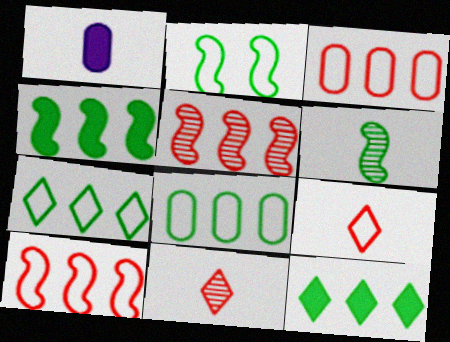[[1, 6, 9], 
[2, 4, 6]]